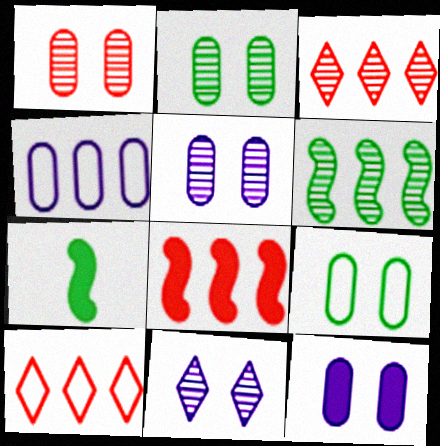[[1, 2, 5], 
[1, 9, 12], 
[5, 7, 10]]